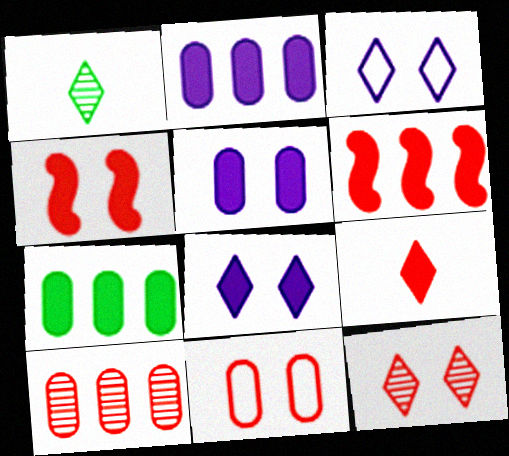[[4, 11, 12]]